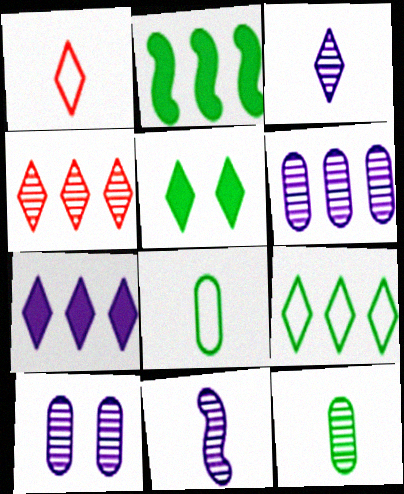[[1, 2, 10], 
[4, 7, 9]]